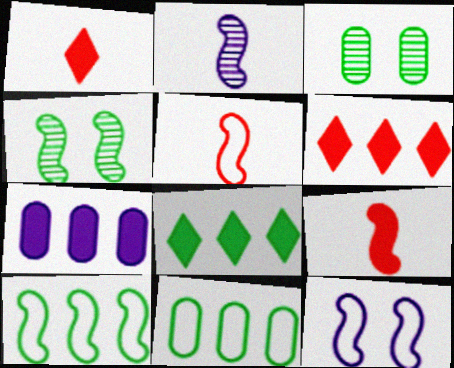[[5, 10, 12]]